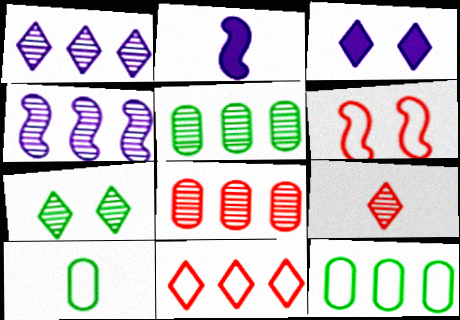[[1, 7, 9], 
[2, 9, 10]]